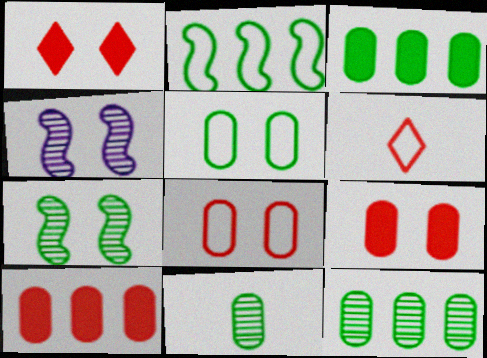[[1, 4, 5], 
[3, 4, 6], 
[3, 5, 11]]